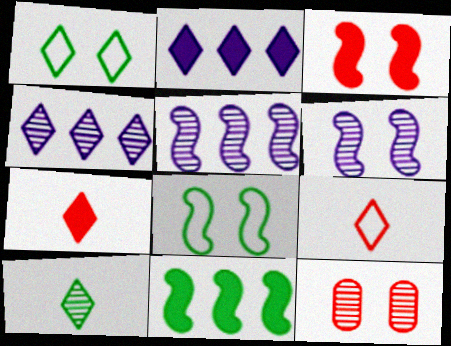[[1, 4, 7], 
[3, 6, 8], 
[5, 10, 12]]